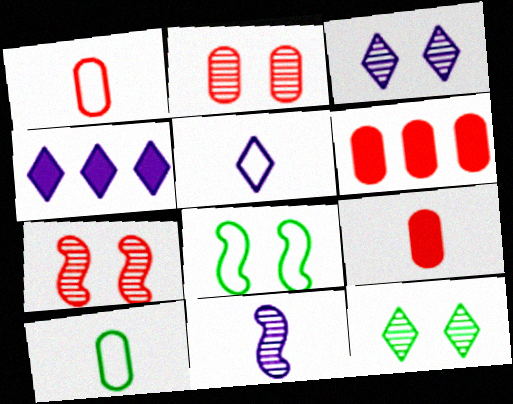[[1, 2, 6], 
[3, 4, 5], 
[4, 7, 10]]